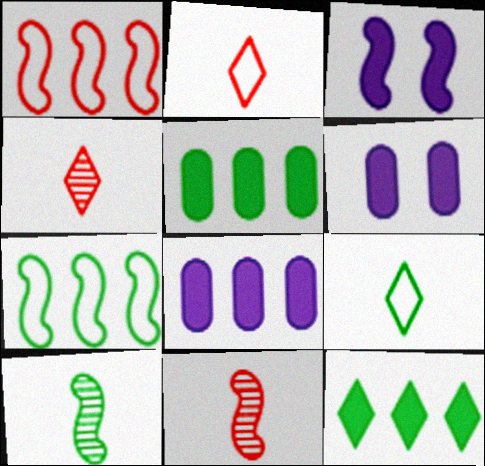[[1, 3, 10], 
[3, 7, 11], 
[4, 6, 7]]